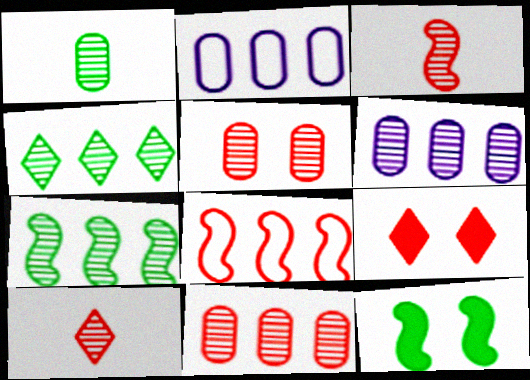[[1, 5, 6], 
[2, 10, 12]]